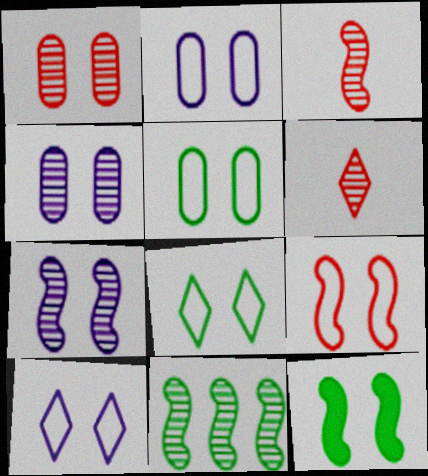[[1, 10, 12], 
[2, 8, 9], 
[3, 7, 11], 
[4, 6, 11], 
[5, 9, 10], 
[7, 9, 12]]